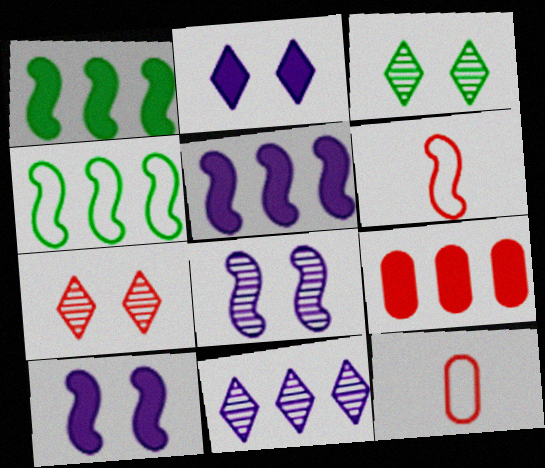[[1, 6, 8], 
[3, 5, 12], 
[4, 9, 11], 
[6, 7, 9]]